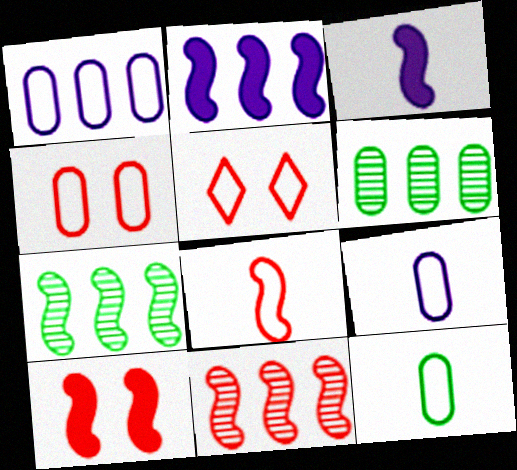[[1, 4, 12], 
[3, 5, 6], 
[8, 10, 11]]